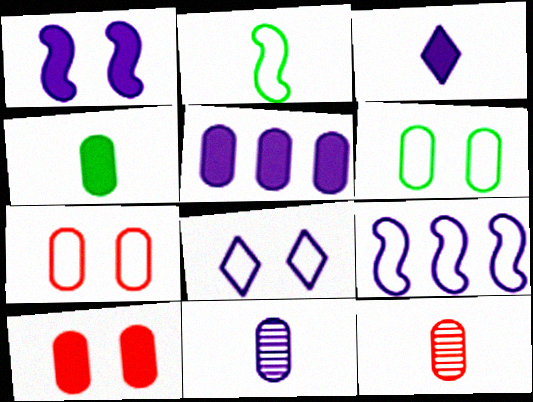[[1, 3, 5], 
[2, 3, 12], 
[4, 5, 10], 
[5, 6, 12]]